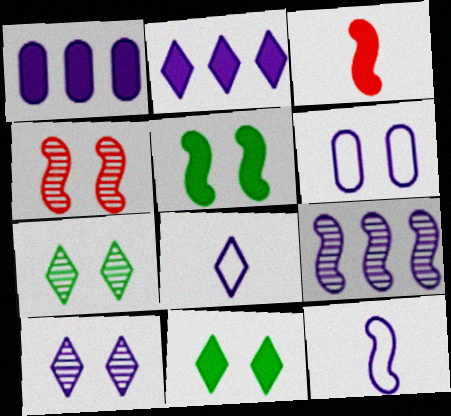[[1, 3, 11], 
[1, 10, 12], 
[2, 8, 10], 
[4, 6, 11]]